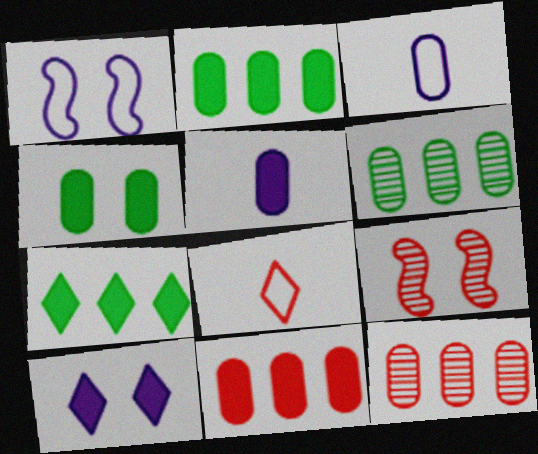[[3, 4, 12], 
[3, 7, 9], 
[4, 5, 11], 
[8, 9, 11]]